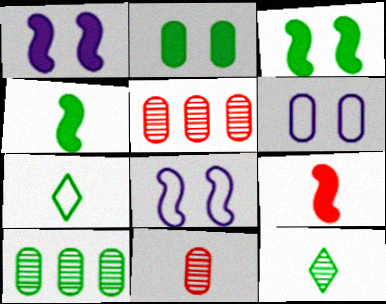[[1, 5, 7], 
[3, 7, 10]]